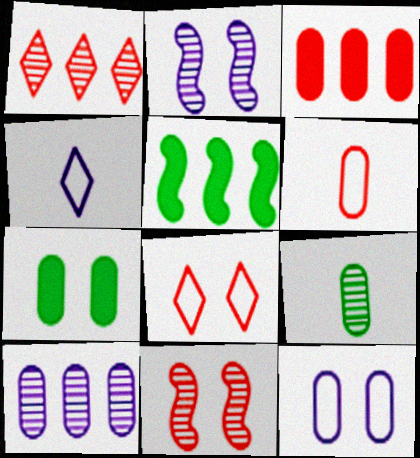[[1, 2, 9], 
[2, 7, 8], 
[3, 9, 12], 
[6, 7, 10]]